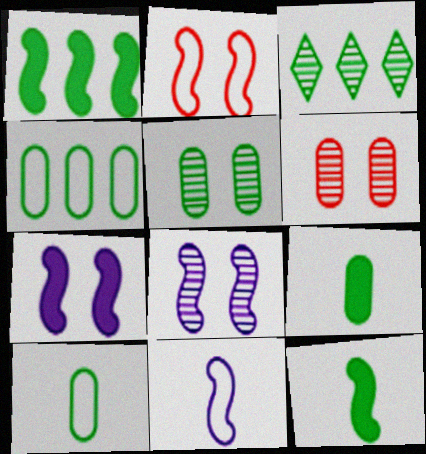[[1, 3, 4], 
[4, 5, 9]]